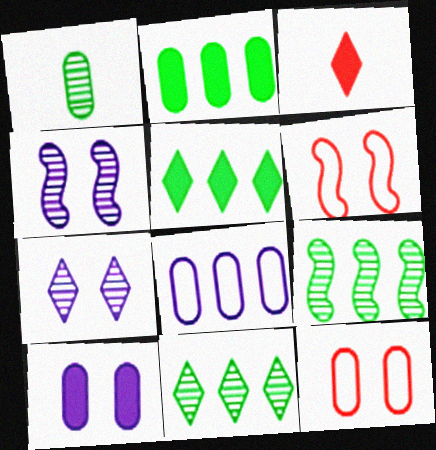[]